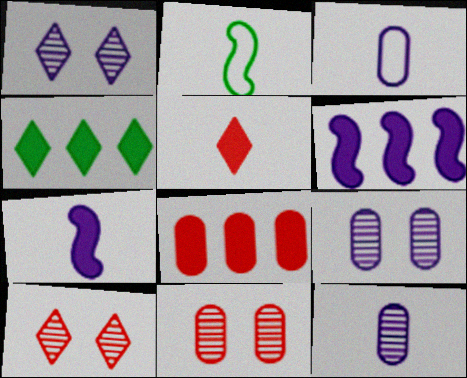[[1, 2, 8], 
[1, 3, 6], 
[2, 5, 12], 
[4, 6, 8]]